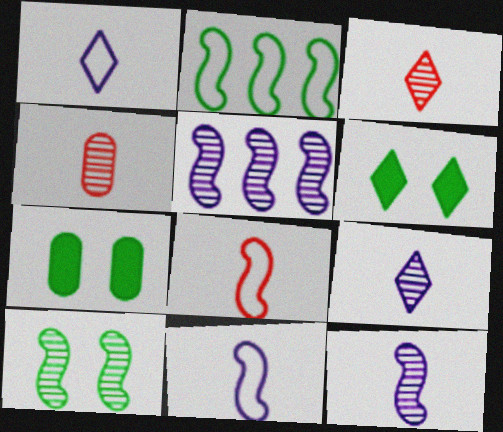[]